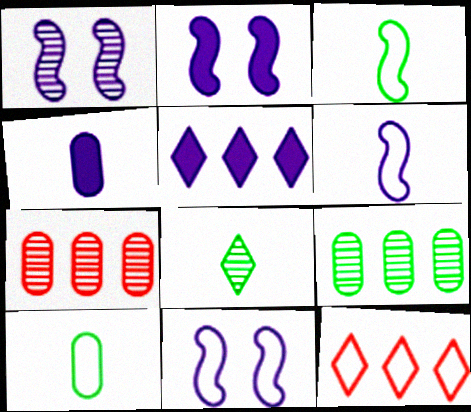[[1, 2, 11], 
[1, 7, 8], 
[2, 4, 5], 
[10, 11, 12]]